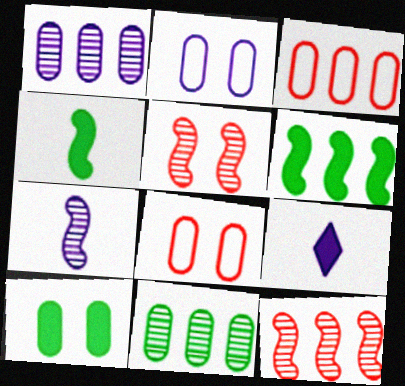[]